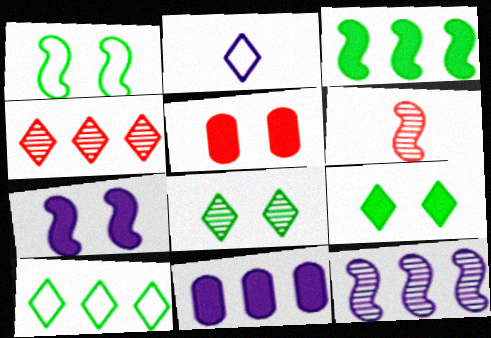[[2, 4, 9], 
[5, 7, 9]]